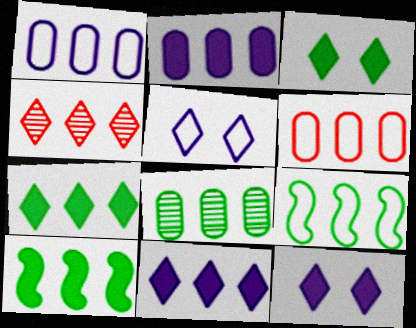[[1, 4, 10], 
[2, 4, 9], 
[2, 6, 8], 
[7, 8, 9]]